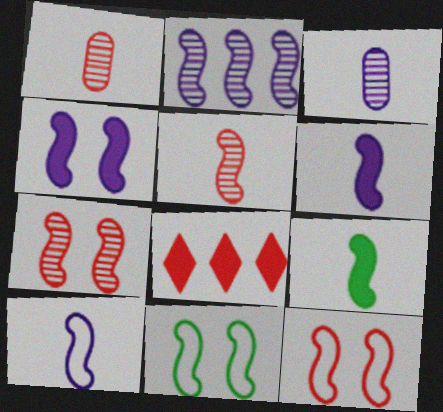[[1, 8, 12], 
[2, 4, 10], 
[2, 9, 12], 
[3, 8, 11], 
[4, 7, 11], 
[5, 9, 10]]